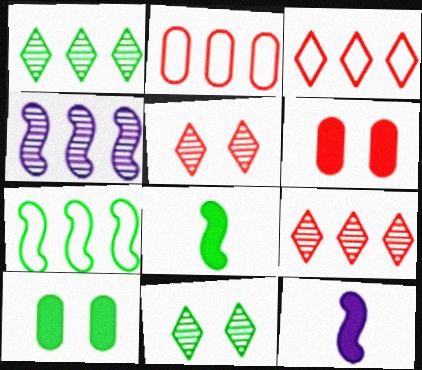[[2, 11, 12]]